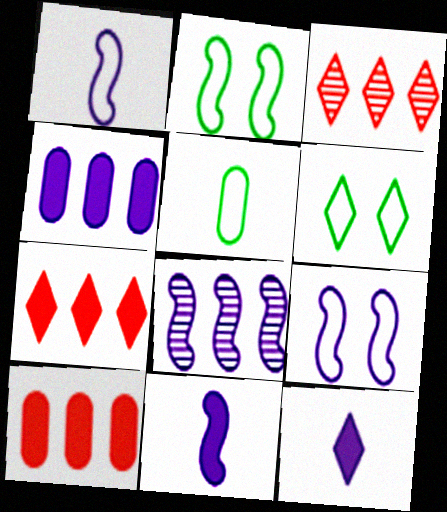[[3, 6, 12], 
[8, 9, 11]]